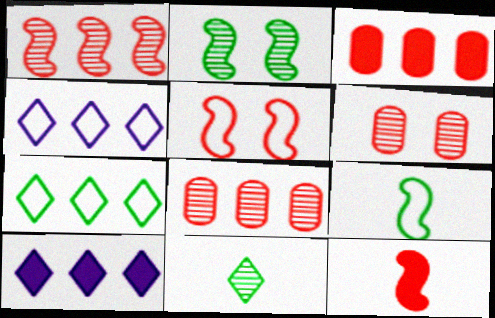[[1, 5, 12], 
[6, 9, 10]]